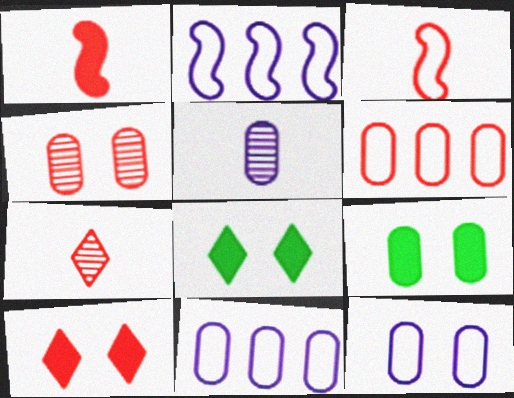[[2, 7, 9], 
[4, 9, 12], 
[5, 6, 9]]